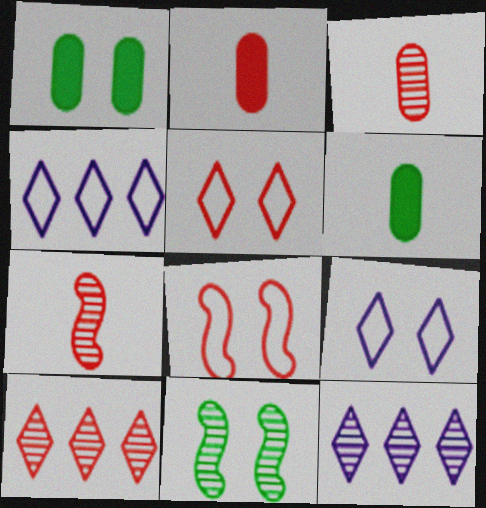[[1, 4, 7], 
[2, 4, 11], 
[2, 8, 10], 
[3, 11, 12], 
[6, 8, 12]]